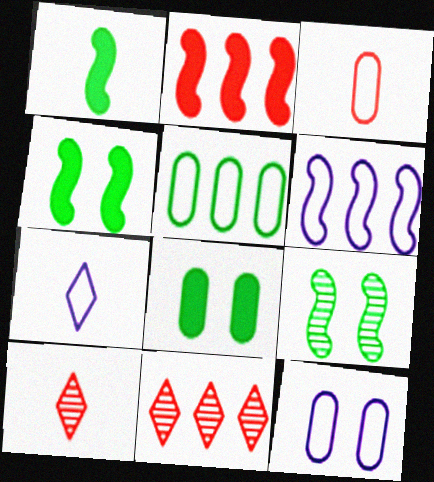[[1, 11, 12], 
[3, 5, 12], 
[6, 7, 12], 
[6, 8, 10]]